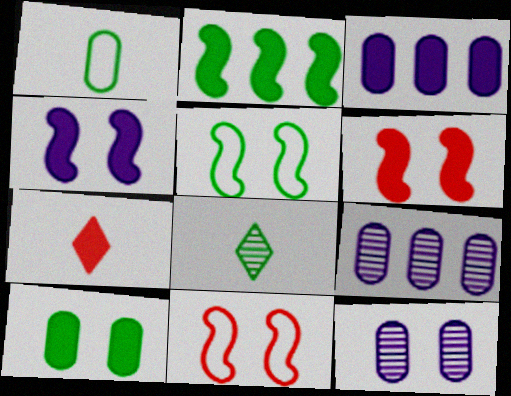[[3, 8, 11], 
[5, 7, 9]]